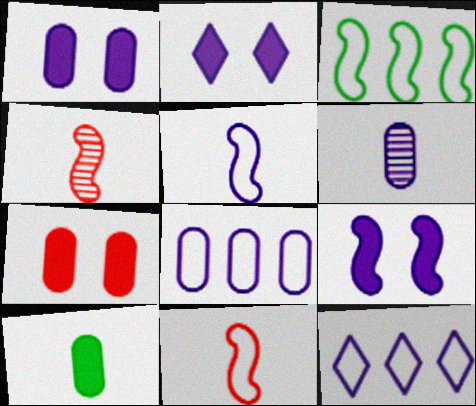[[1, 2, 9], 
[1, 6, 8], 
[3, 4, 9], 
[6, 9, 12]]